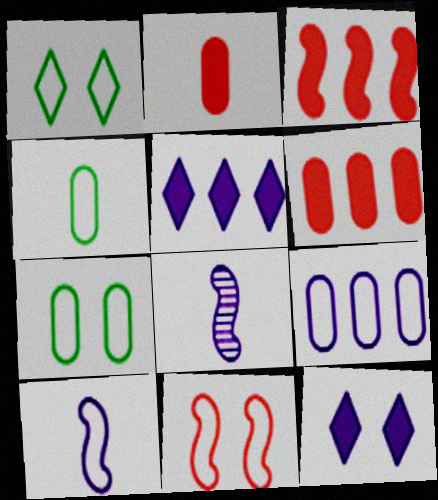[[1, 6, 8], 
[8, 9, 12]]